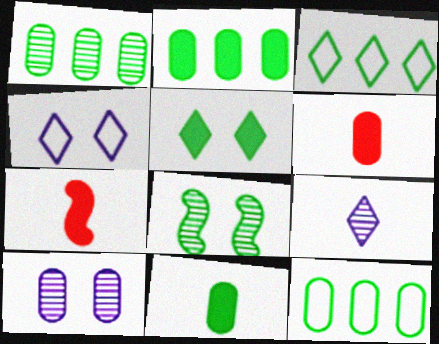[[1, 2, 12], 
[1, 4, 7], 
[3, 7, 10], 
[3, 8, 11], 
[6, 10, 12]]